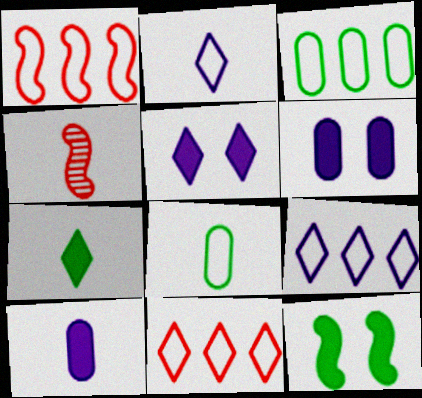[[1, 3, 9], 
[3, 4, 5]]